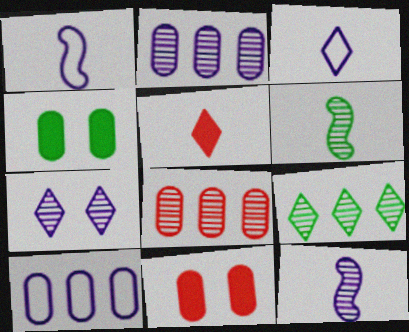[[1, 9, 11], 
[2, 7, 12], 
[6, 7, 8]]